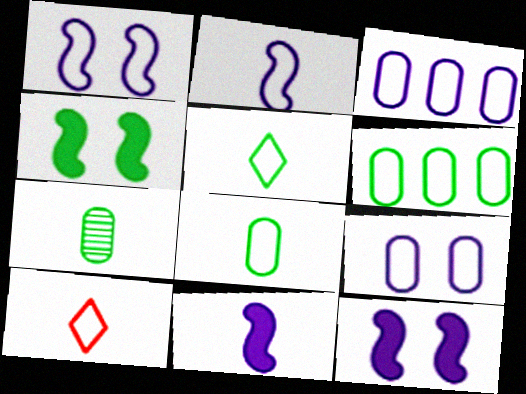[[1, 6, 10], 
[2, 8, 10], 
[7, 10, 11]]